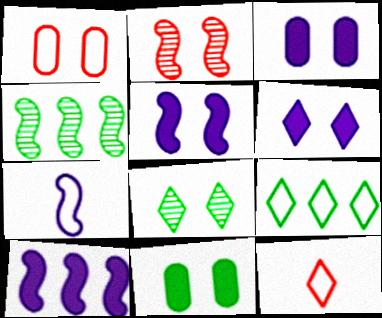[[1, 5, 8], 
[1, 7, 9], 
[3, 4, 12], 
[3, 5, 6]]